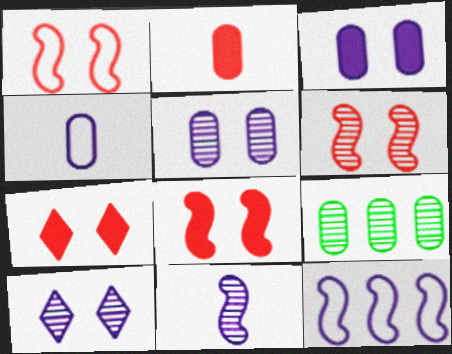[[1, 6, 8]]